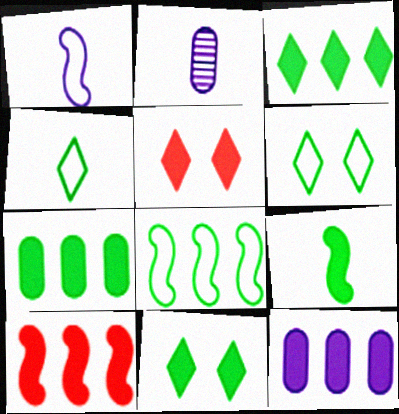[[2, 5, 8], 
[2, 6, 10], 
[3, 10, 12], 
[5, 9, 12], 
[7, 9, 11]]